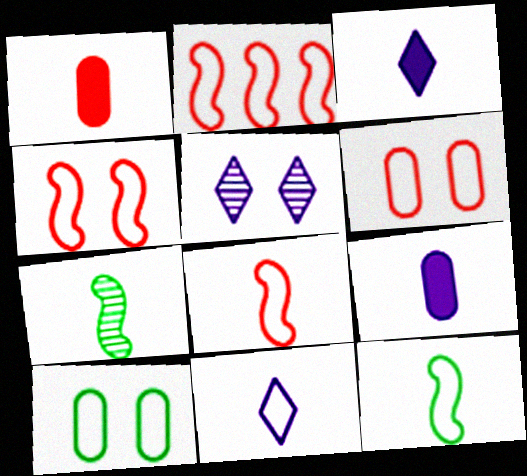[[1, 7, 11], 
[2, 4, 8], 
[2, 10, 11]]